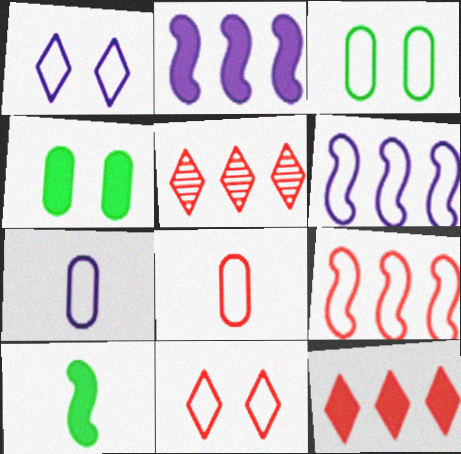[[1, 6, 7], 
[8, 9, 11]]